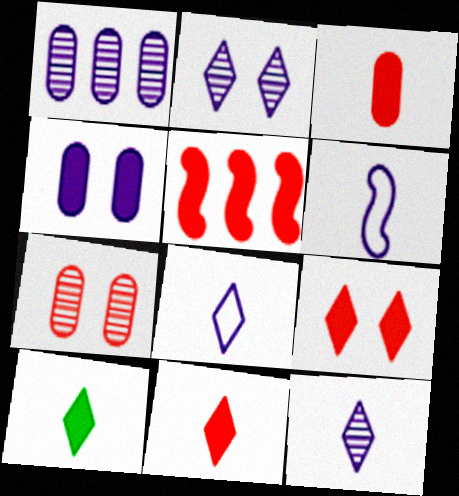[[3, 5, 9], 
[4, 5, 10]]